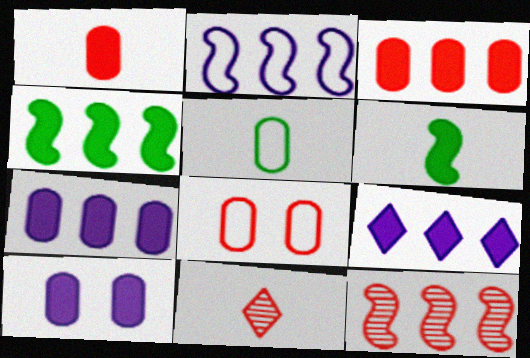[[2, 4, 12], 
[3, 4, 9]]